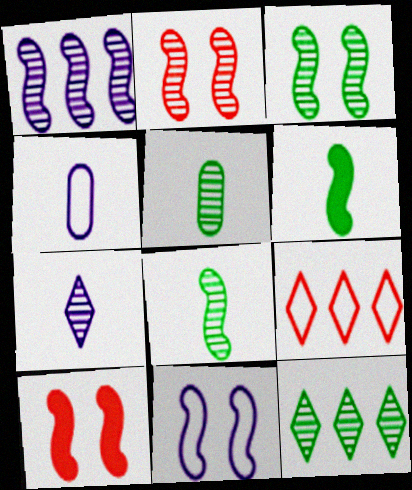[[1, 2, 8], 
[3, 5, 12], 
[3, 10, 11], 
[4, 10, 12]]